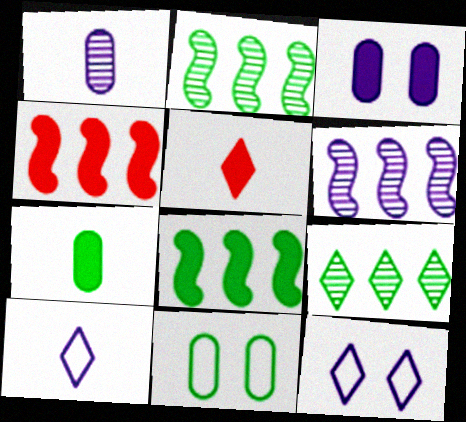[[3, 5, 8], 
[3, 6, 10], 
[5, 6, 11], 
[5, 9, 12]]